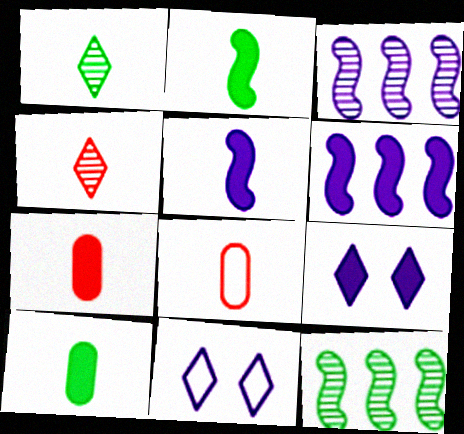[[1, 5, 8], 
[7, 11, 12], 
[8, 9, 12]]